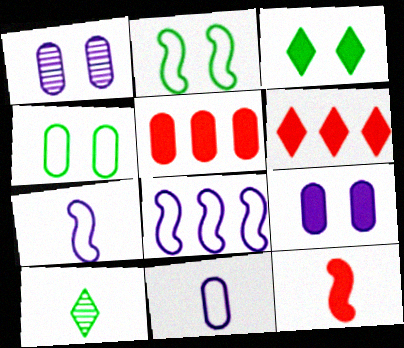[[10, 11, 12]]